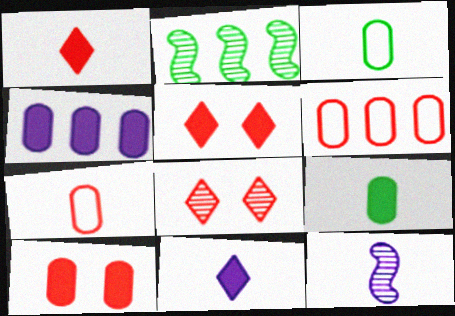[[1, 3, 12], 
[4, 9, 10]]